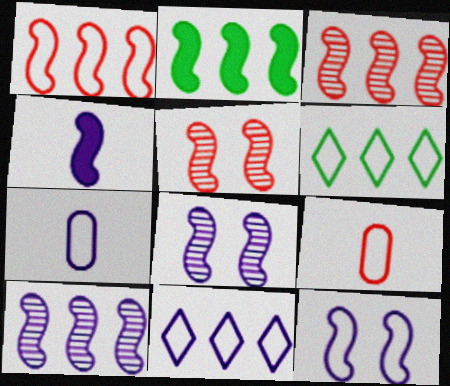[[1, 2, 10], 
[4, 10, 12], 
[6, 9, 12], 
[7, 11, 12]]